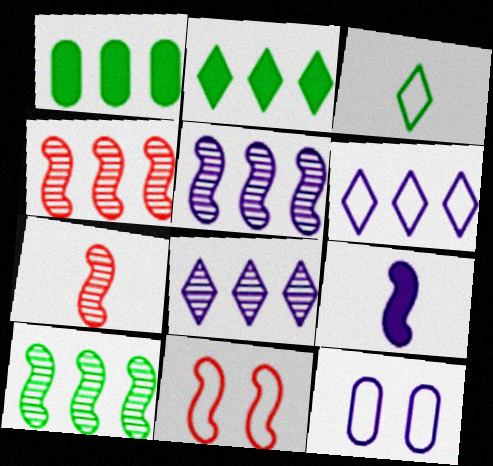[[1, 4, 6], 
[2, 7, 12], 
[4, 5, 10], 
[8, 9, 12], 
[9, 10, 11]]